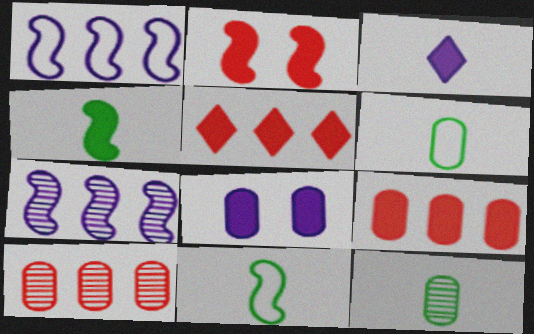[[2, 7, 11], 
[4, 5, 8], 
[6, 8, 10]]